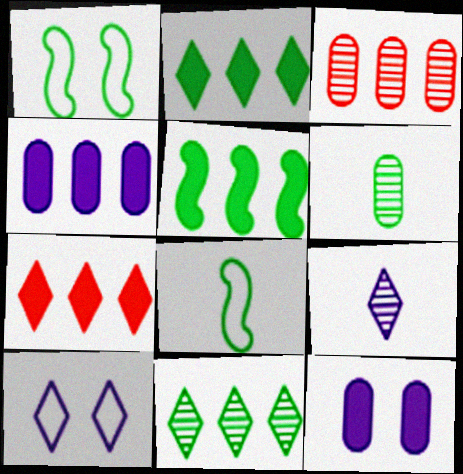[[1, 2, 6], 
[4, 5, 7]]